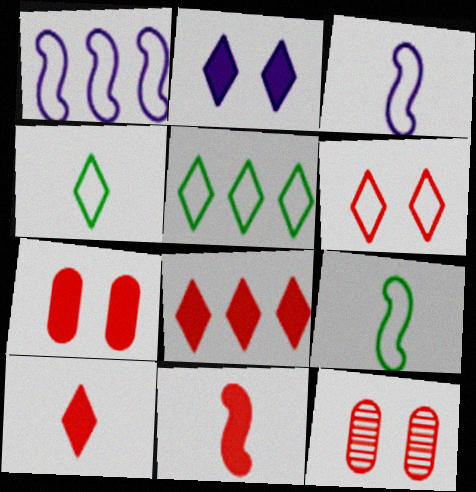[[7, 8, 11]]